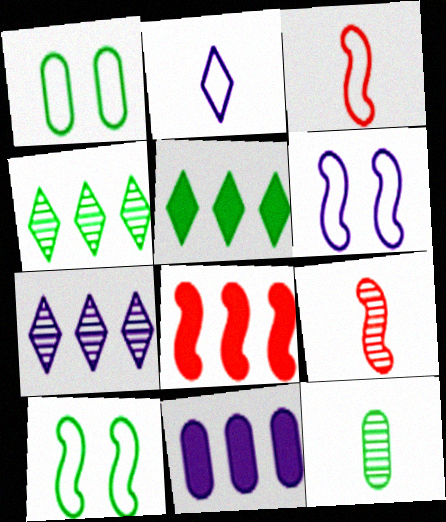[[5, 8, 11], 
[5, 10, 12]]